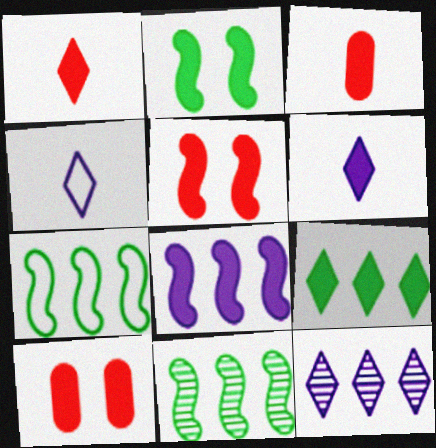[[4, 10, 11]]